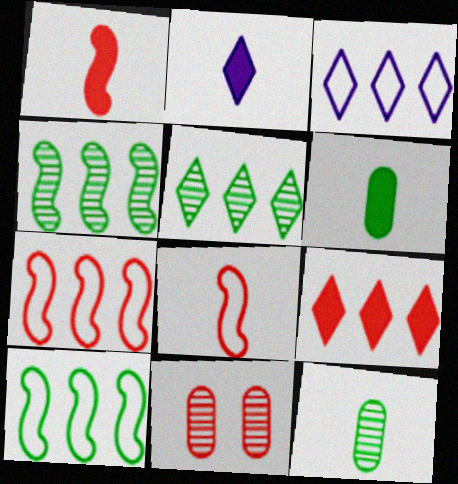[[1, 2, 6], 
[2, 8, 12], 
[2, 10, 11], 
[3, 5, 9], 
[8, 9, 11]]